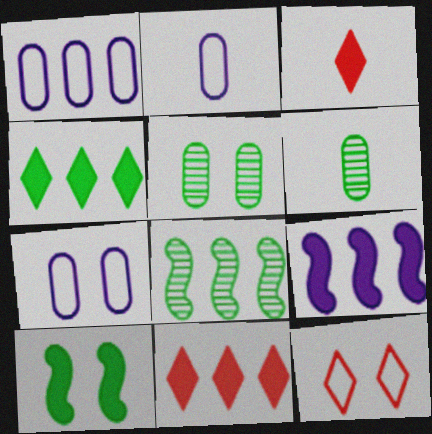[[1, 2, 7], 
[1, 8, 11], 
[3, 7, 8], 
[6, 9, 12]]